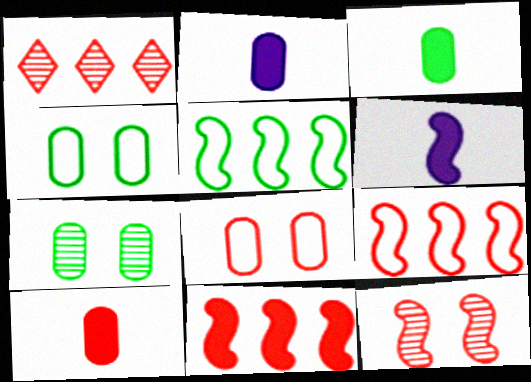[[1, 4, 6], 
[2, 3, 10], 
[5, 6, 12]]